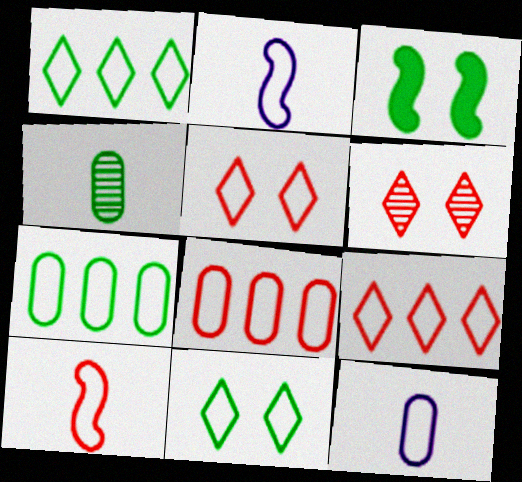[[1, 3, 4], 
[2, 5, 7], 
[2, 8, 11], 
[5, 8, 10]]